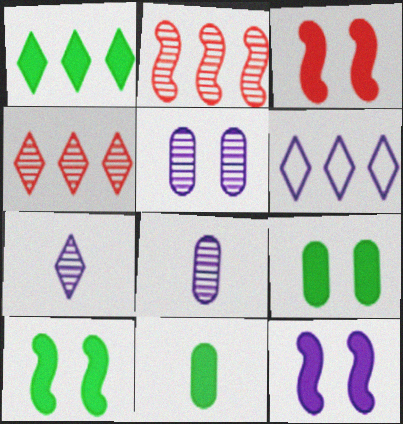[[1, 4, 6], 
[1, 10, 11], 
[3, 10, 12], 
[6, 8, 12]]